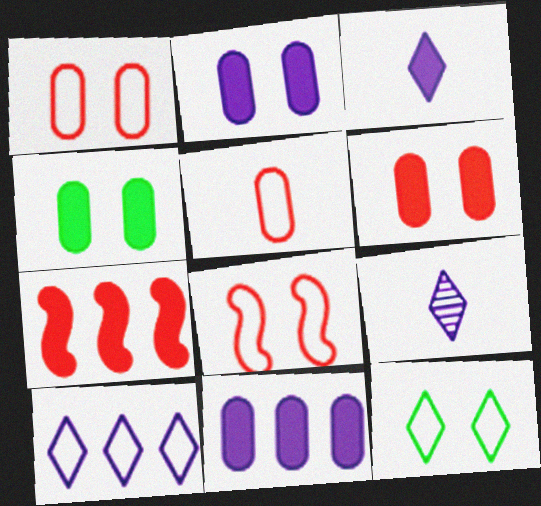[[2, 4, 6], 
[3, 4, 7]]